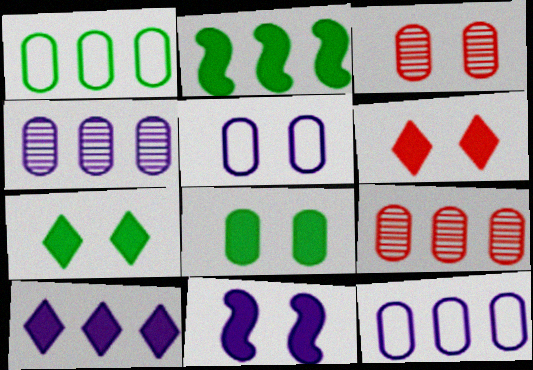[[3, 5, 8], 
[6, 8, 11]]